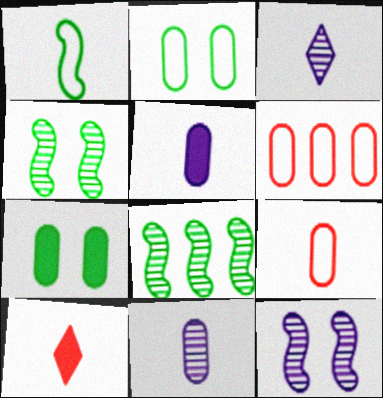[[1, 10, 11], 
[6, 7, 11]]